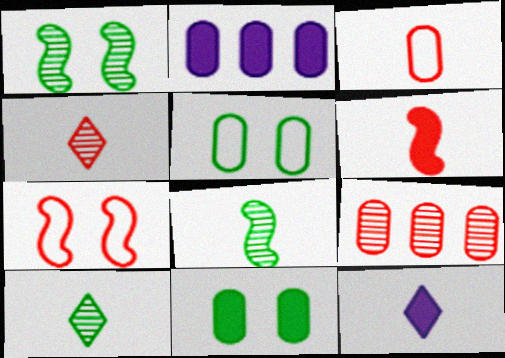[[2, 7, 10], 
[3, 4, 6], 
[3, 8, 12]]